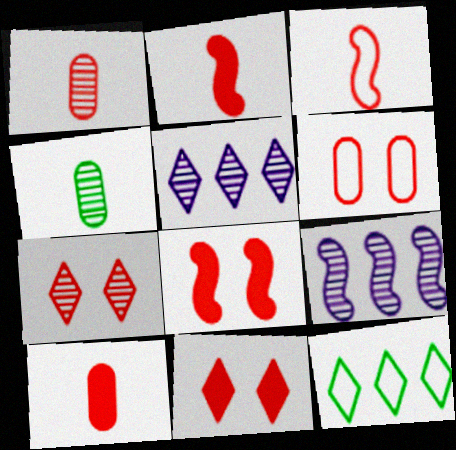[[4, 7, 9], 
[6, 7, 8]]